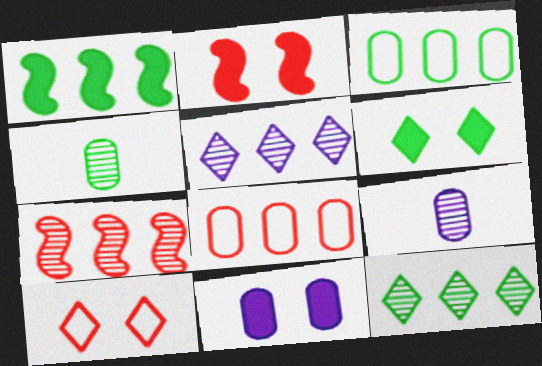[[1, 3, 12], 
[1, 5, 8], 
[1, 9, 10], 
[2, 6, 11], 
[4, 8, 11]]